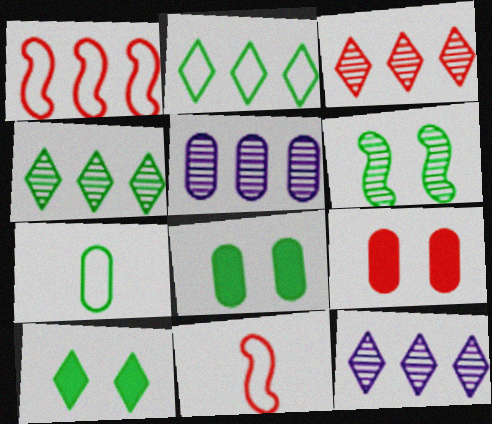[[3, 4, 12], 
[3, 9, 11], 
[5, 7, 9], 
[5, 10, 11], 
[8, 11, 12]]